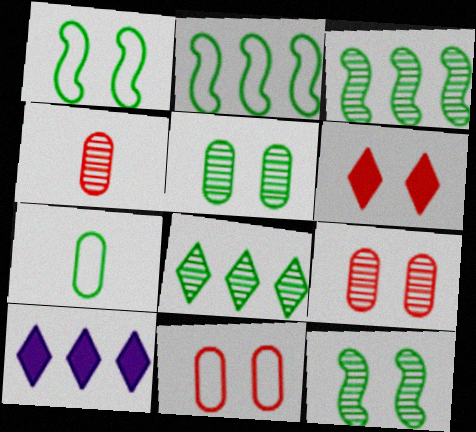[[1, 4, 10]]